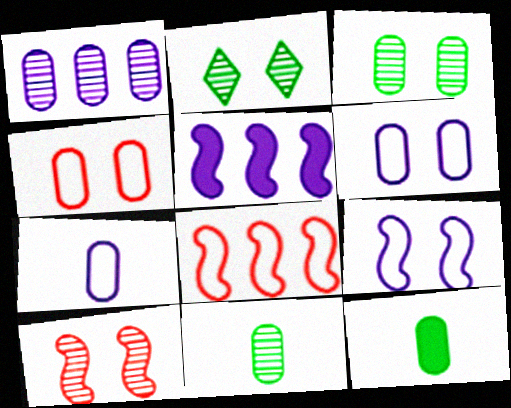[[1, 4, 12]]